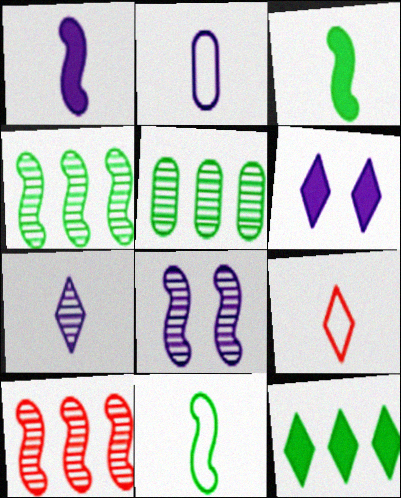[[1, 2, 7], 
[2, 9, 11]]